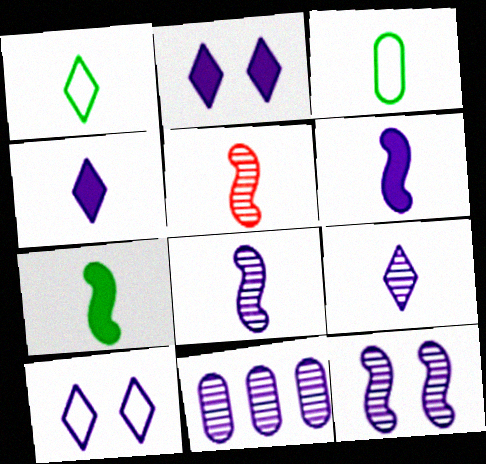[[3, 4, 5], 
[6, 10, 11], 
[9, 11, 12]]